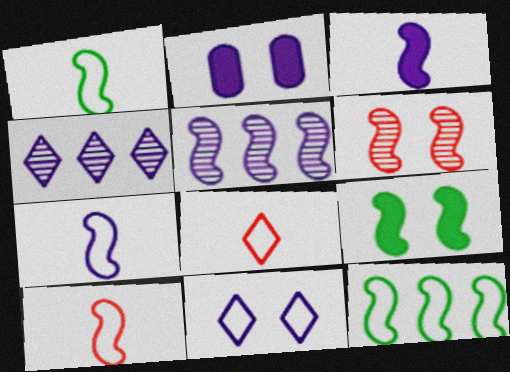[[1, 7, 10], 
[2, 4, 7], 
[3, 6, 12], 
[5, 9, 10]]